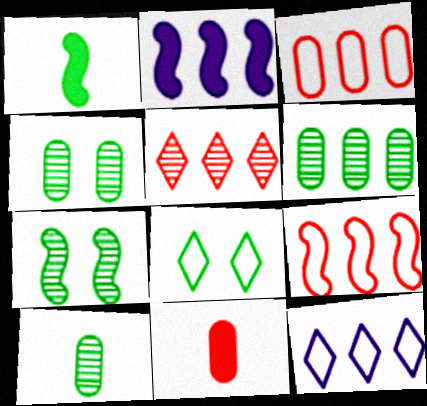[[1, 6, 8], 
[4, 6, 10], 
[7, 11, 12]]